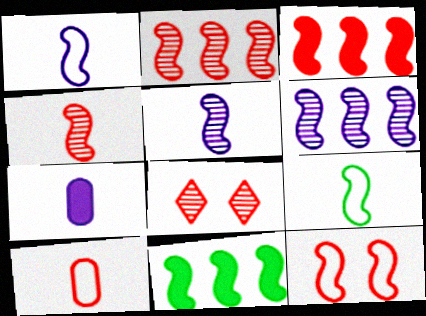[[3, 4, 12], 
[3, 8, 10], 
[5, 11, 12]]